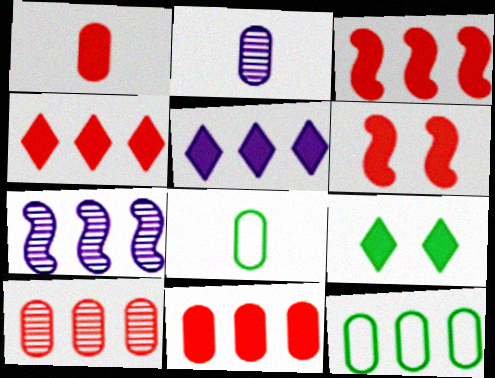[[1, 2, 8], 
[1, 4, 6], 
[3, 4, 11], 
[4, 7, 12]]